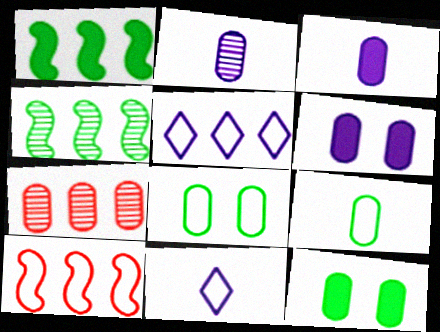[[1, 5, 7], 
[3, 7, 8], 
[6, 7, 9], 
[8, 10, 11]]